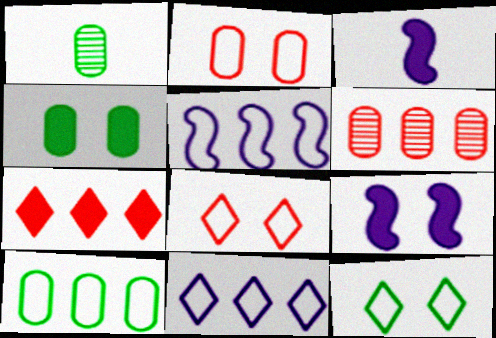[[1, 4, 10], 
[3, 4, 7], 
[3, 6, 12]]